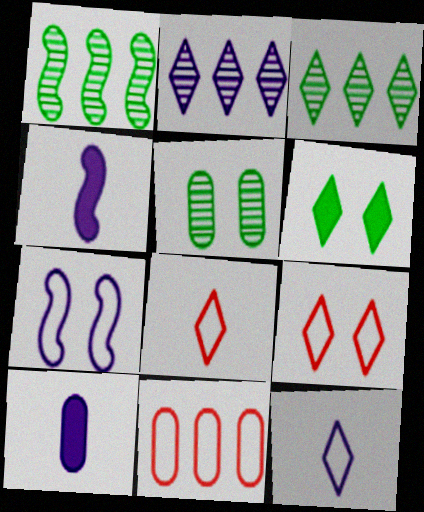[[1, 9, 10], 
[2, 6, 8], 
[2, 7, 10], 
[5, 10, 11]]